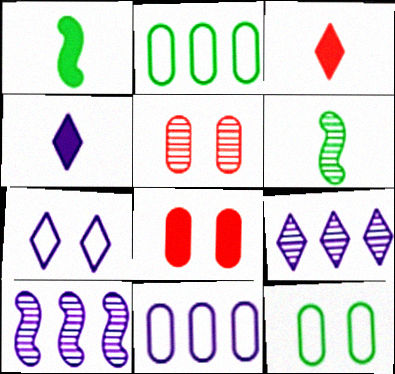[[3, 10, 12], 
[4, 7, 9], 
[5, 6, 9]]